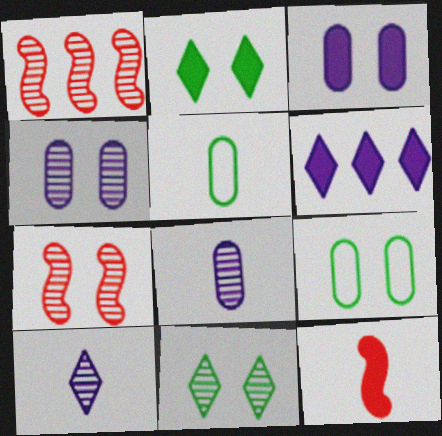[[1, 8, 11], 
[4, 7, 11], 
[5, 6, 7], 
[5, 10, 12]]